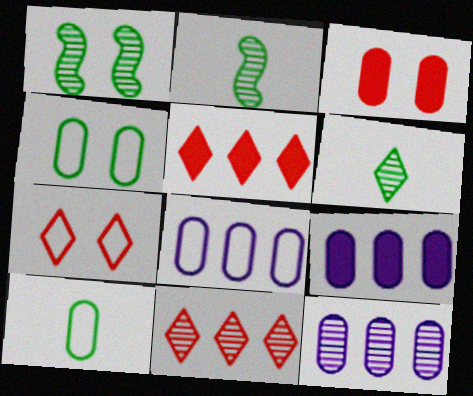[[2, 7, 9], 
[3, 10, 12], 
[8, 9, 12]]